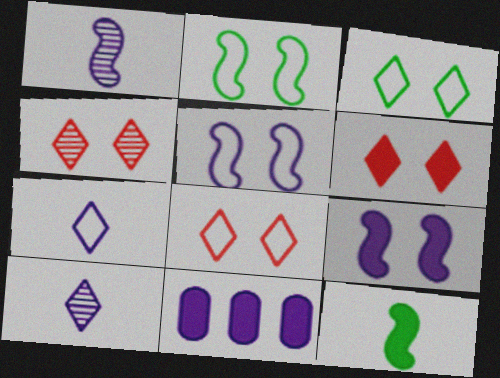[[4, 6, 8], 
[5, 10, 11], 
[6, 11, 12]]